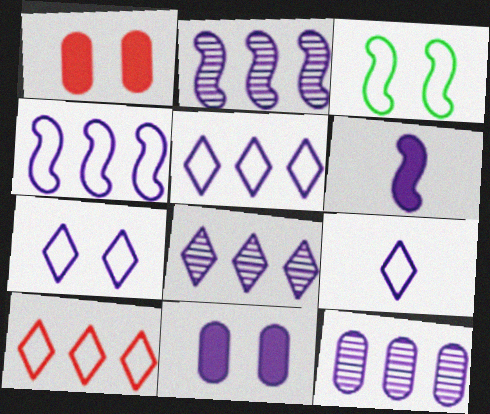[[2, 8, 12], 
[2, 9, 11], 
[5, 7, 9], 
[6, 7, 12]]